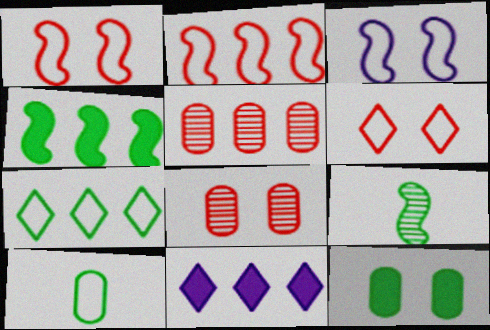[[7, 9, 12]]